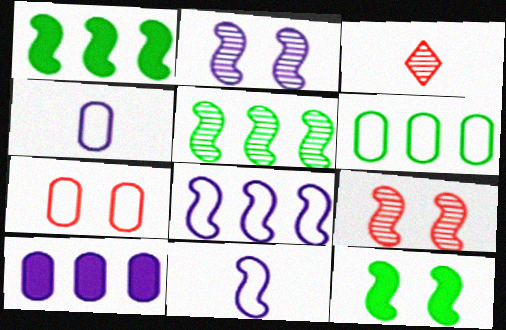[[1, 9, 11], 
[4, 6, 7]]